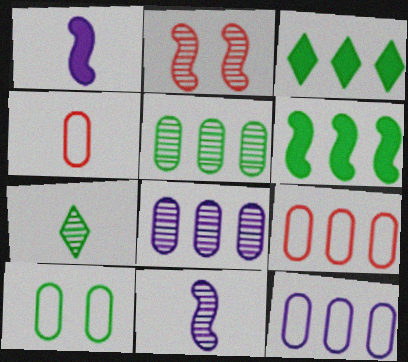[[1, 4, 7], 
[2, 7, 8], 
[4, 10, 12], 
[6, 7, 10]]